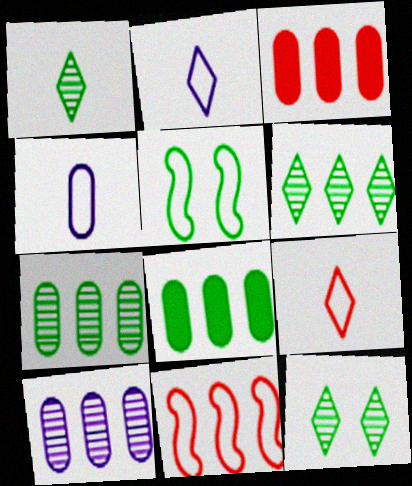[[1, 5, 8], 
[1, 6, 12]]